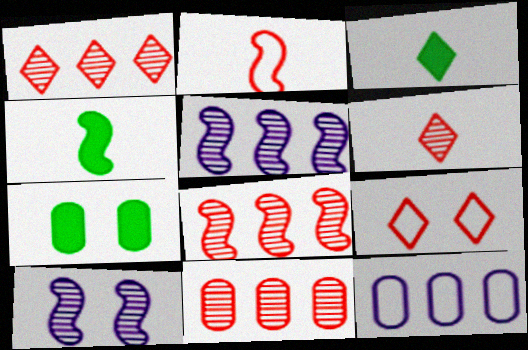[[1, 8, 11], 
[7, 9, 10]]